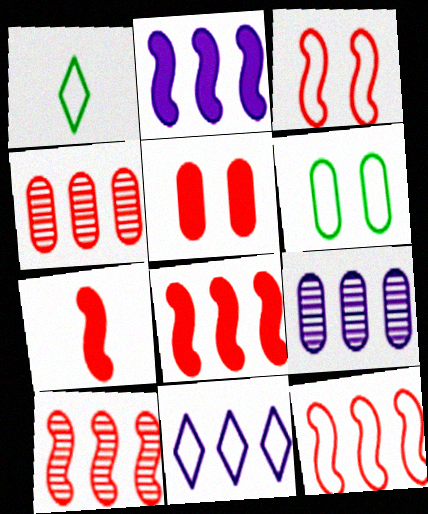[[2, 9, 11], 
[3, 7, 10], 
[8, 10, 12]]